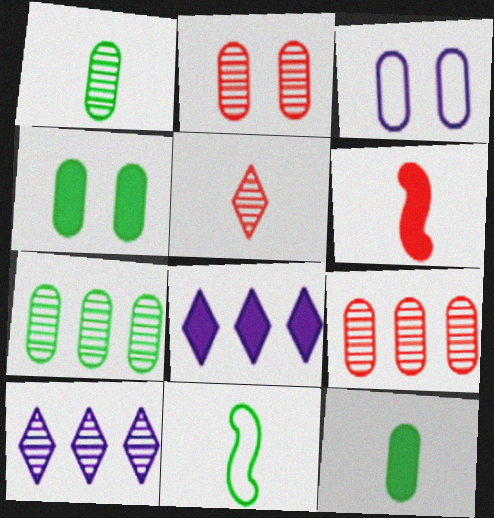[[2, 3, 4], 
[2, 8, 11], 
[3, 9, 12], 
[4, 6, 8]]